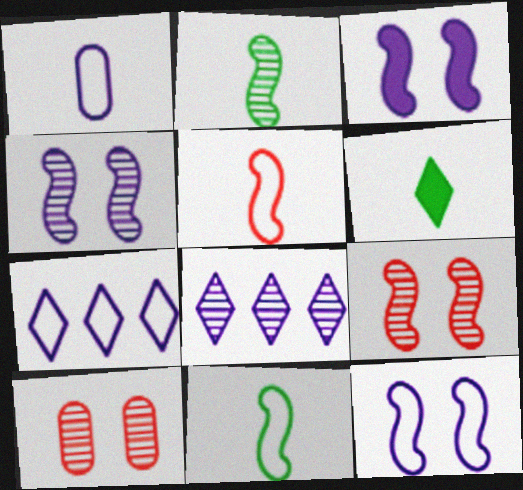[[1, 3, 8], 
[1, 7, 12], 
[2, 8, 10], 
[3, 4, 12]]